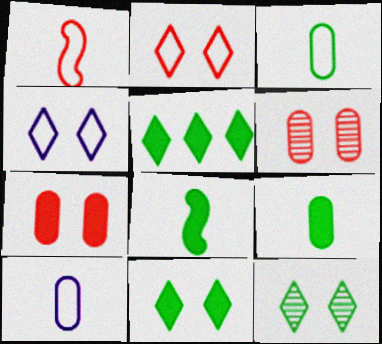[]